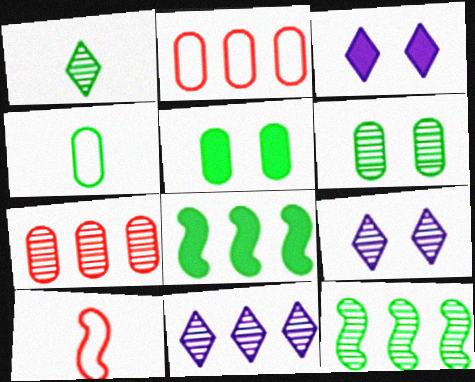[[1, 6, 12], 
[2, 8, 11], 
[5, 10, 11], 
[7, 11, 12]]